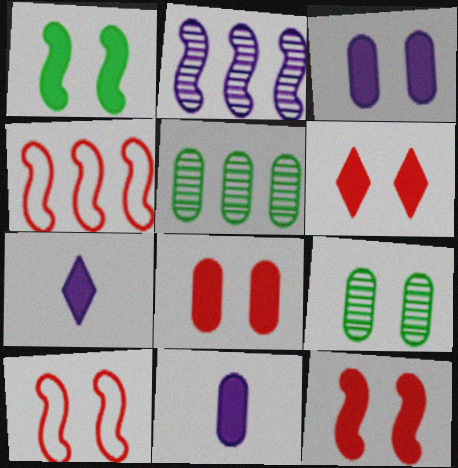[[1, 3, 6], 
[4, 7, 9], 
[5, 7, 10], 
[6, 8, 12]]